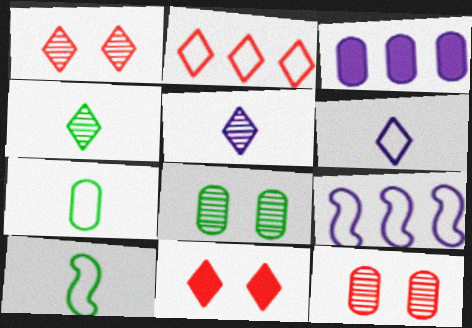[[1, 3, 10], 
[3, 7, 12]]